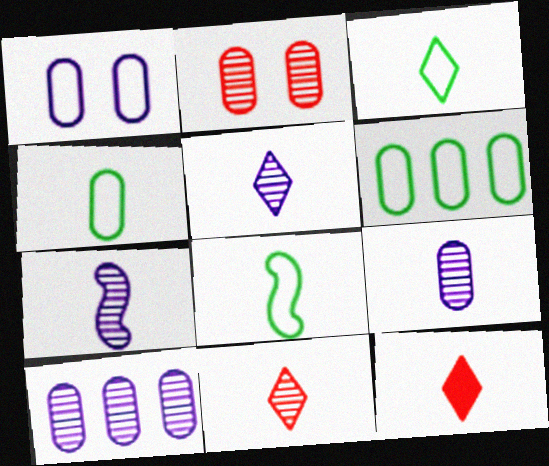[[3, 4, 8], 
[3, 5, 12], 
[4, 7, 12], 
[5, 7, 9], 
[8, 9, 12]]